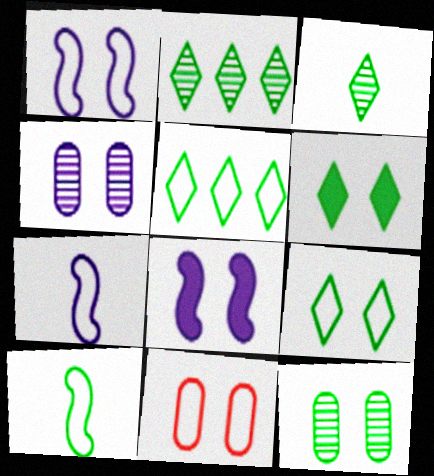[[1, 9, 11], 
[3, 5, 6], 
[5, 7, 11]]